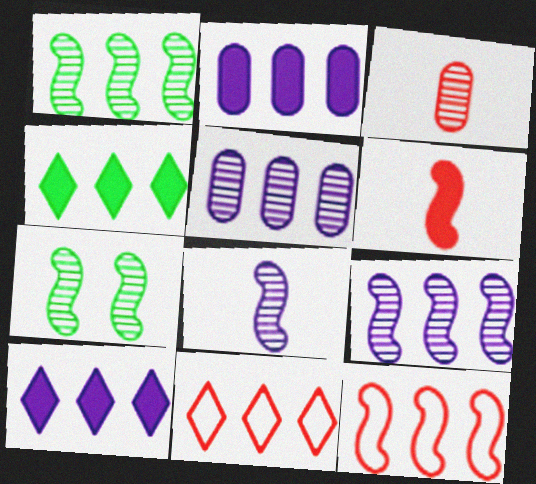[[1, 2, 11], 
[4, 5, 12]]